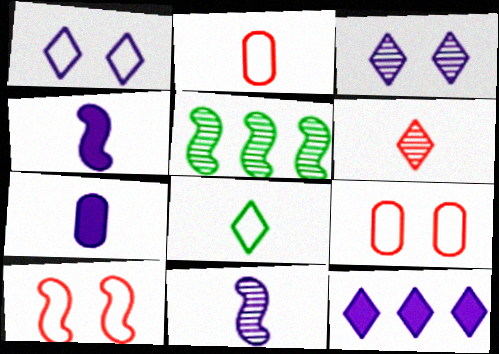[[4, 5, 10]]